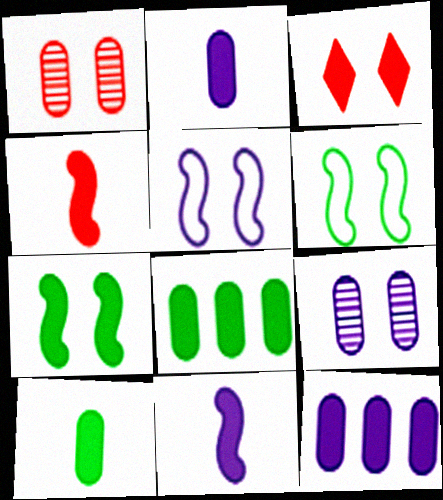[[3, 6, 9], 
[3, 8, 11]]